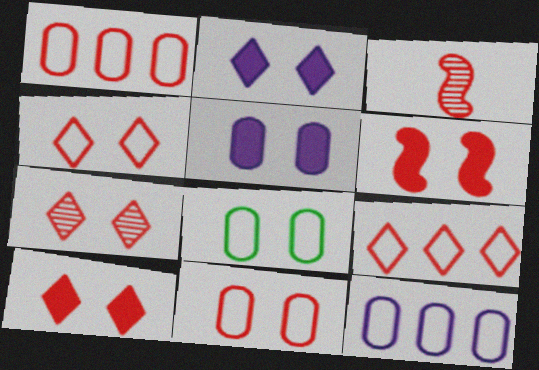[[1, 3, 10], 
[4, 7, 10], 
[6, 7, 11]]